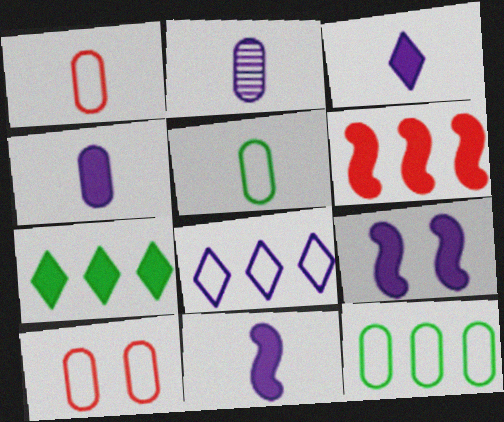[[2, 8, 9], 
[3, 4, 11]]